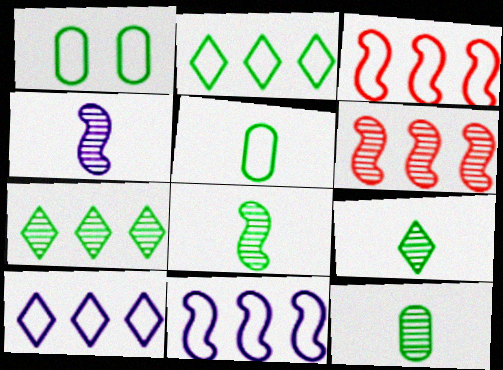[[8, 9, 12]]